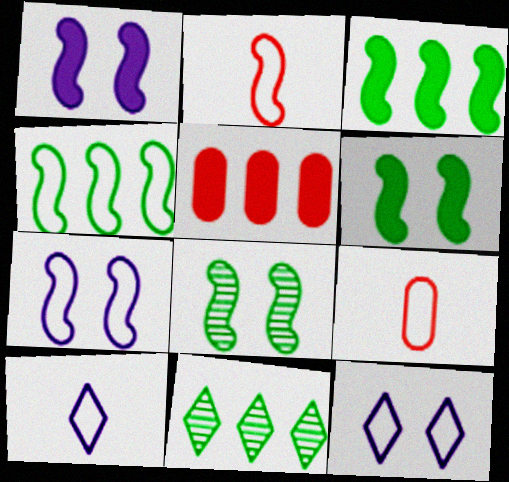[[1, 9, 11], 
[2, 4, 7], 
[4, 9, 12], 
[5, 8, 10]]